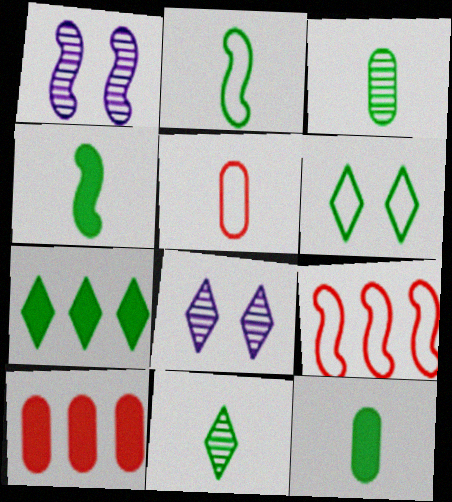[[1, 4, 9], 
[1, 5, 7], 
[2, 8, 10], 
[2, 11, 12], 
[6, 7, 11], 
[8, 9, 12]]